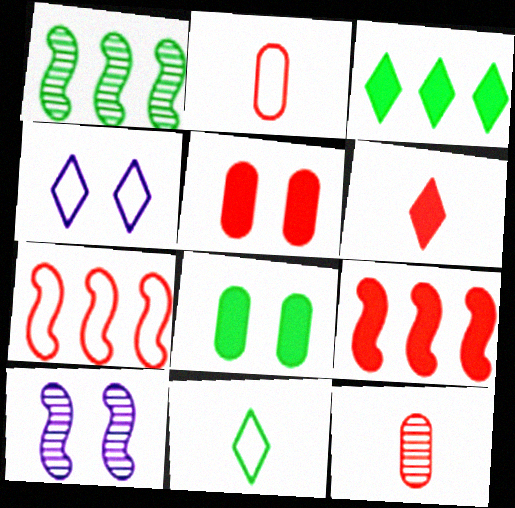[[1, 8, 11], 
[2, 3, 10], 
[5, 6, 9]]